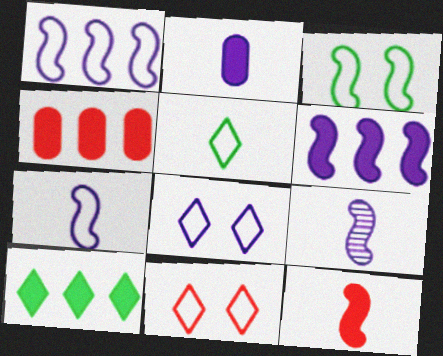[[4, 6, 10]]